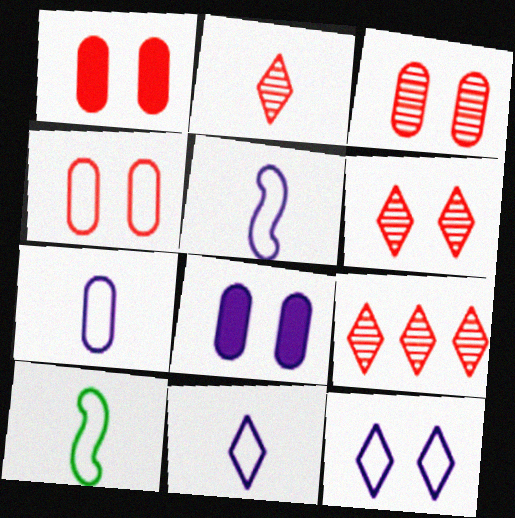[[1, 3, 4], 
[2, 6, 9], 
[5, 7, 11], 
[8, 9, 10]]